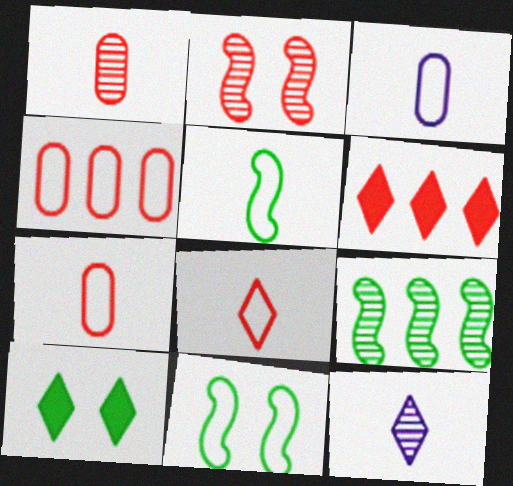[[2, 6, 7], 
[3, 5, 8]]